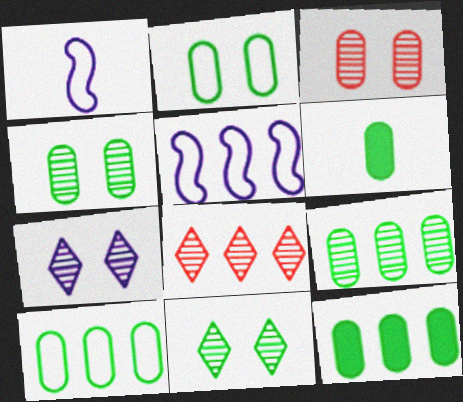[[2, 6, 9], 
[4, 6, 10], 
[5, 8, 12], 
[9, 10, 12]]